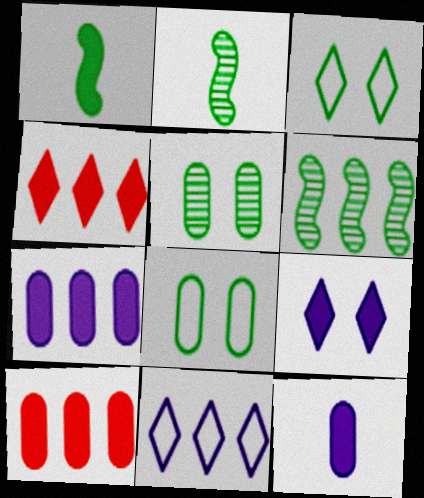[[1, 9, 10], 
[6, 10, 11]]